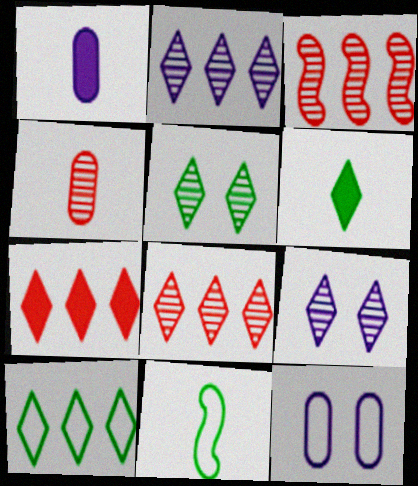[[2, 7, 10], 
[3, 6, 12], 
[5, 6, 10]]